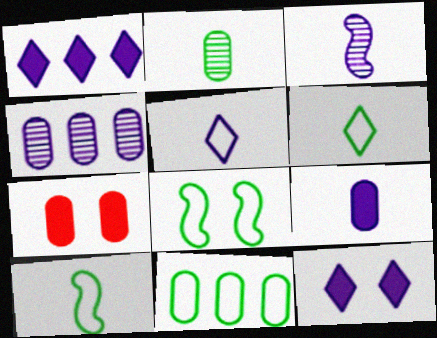[[3, 5, 9], 
[6, 8, 11]]